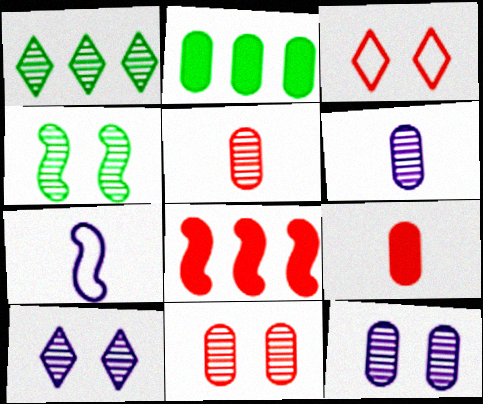[[3, 5, 8], 
[4, 7, 8], 
[4, 10, 11]]